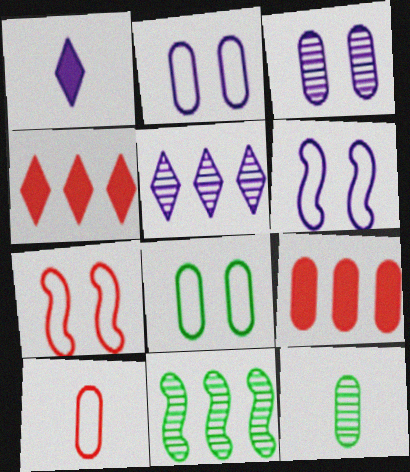[[2, 9, 12], 
[4, 6, 12]]